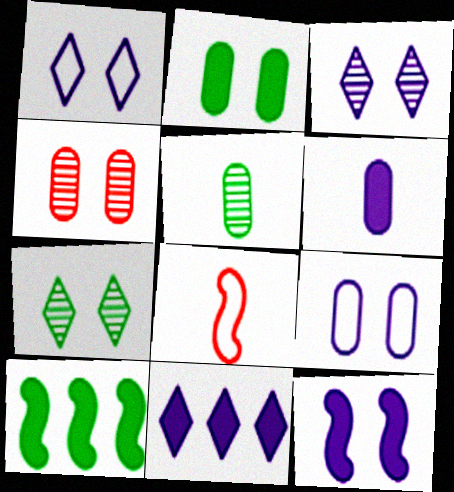[[2, 4, 9], 
[3, 9, 12], 
[6, 11, 12]]